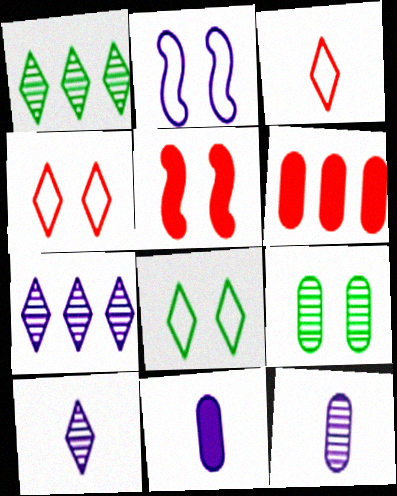[[2, 7, 11]]